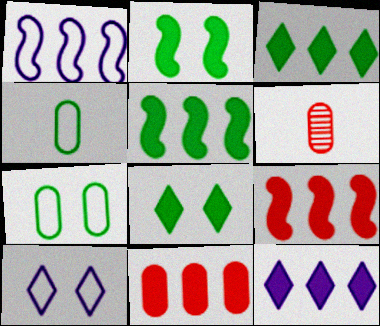[[1, 6, 8], 
[5, 6, 10], 
[5, 11, 12]]